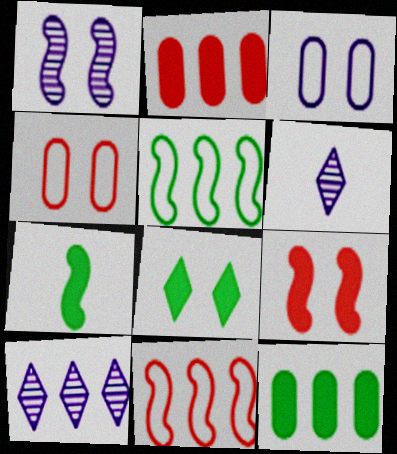[[1, 4, 8], 
[1, 7, 11], 
[2, 5, 10], 
[4, 7, 10], 
[7, 8, 12], 
[10, 11, 12]]